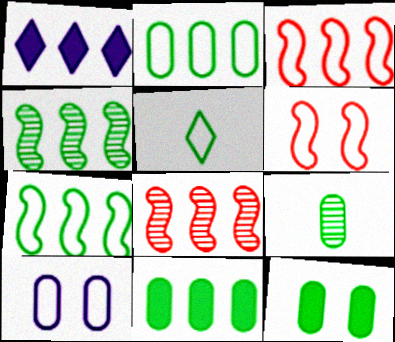[[1, 2, 8], 
[1, 6, 9], 
[2, 9, 12], 
[3, 5, 10], 
[4, 5, 12]]